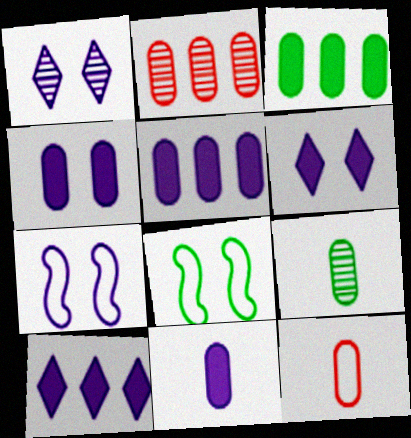[[1, 4, 7], 
[4, 5, 11], 
[9, 11, 12]]